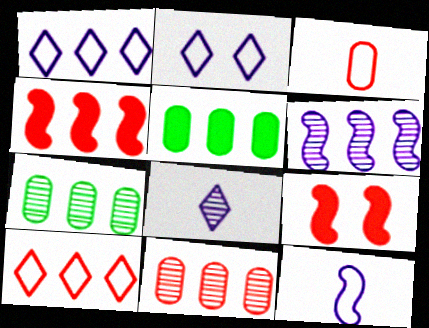[[1, 4, 7], 
[4, 10, 11], 
[5, 6, 10]]